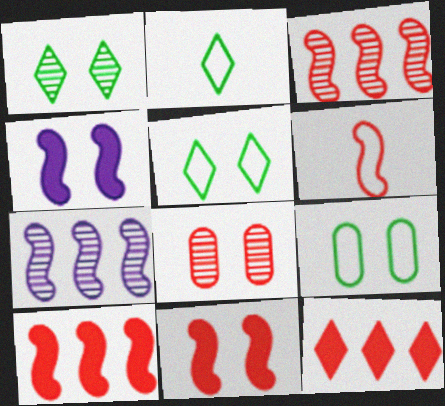[[3, 6, 11], 
[4, 5, 8], 
[6, 8, 12]]